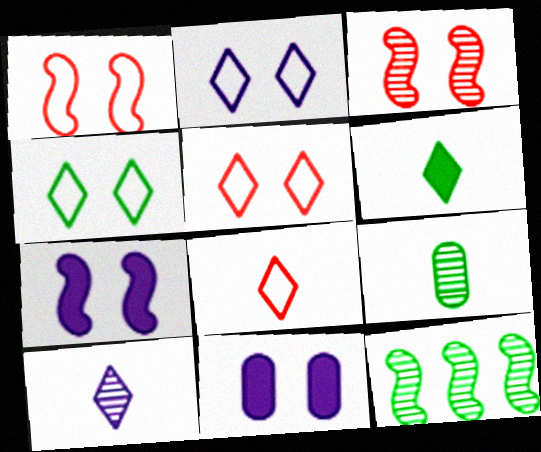[[2, 4, 5], 
[3, 4, 11], 
[6, 8, 10], 
[8, 11, 12]]